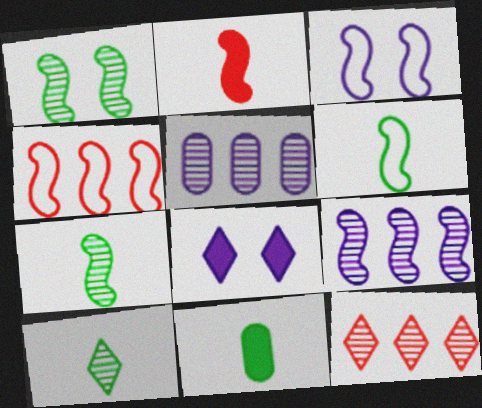[[3, 4, 6], 
[3, 11, 12], 
[6, 10, 11]]